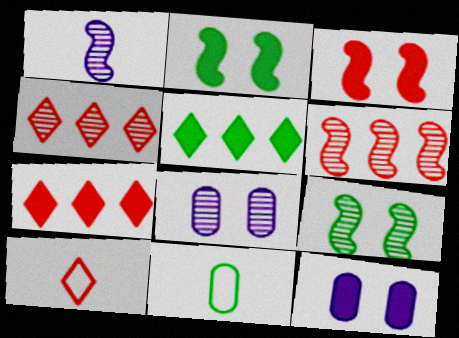[[1, 6, 9], 
[5, 9, 11]]